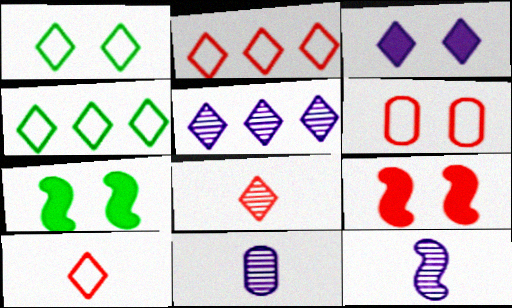[[2, 7, 11], 
[3, 4, 8], 
[4, 9, 11]]